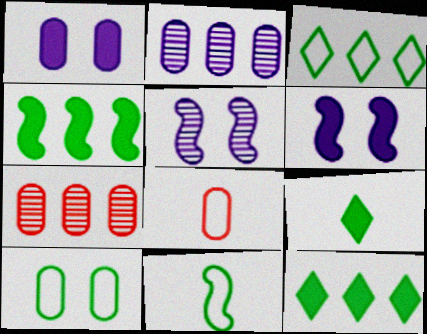[[3, 10, 11], 
[5, 8, 12]]